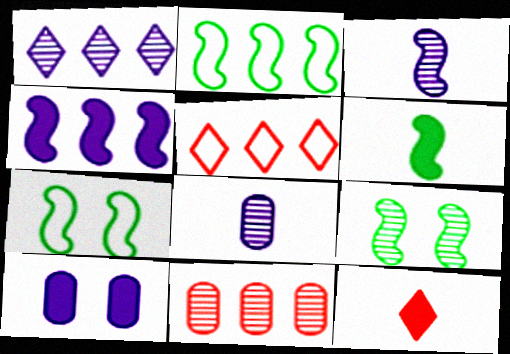[[2, 6, 9]]